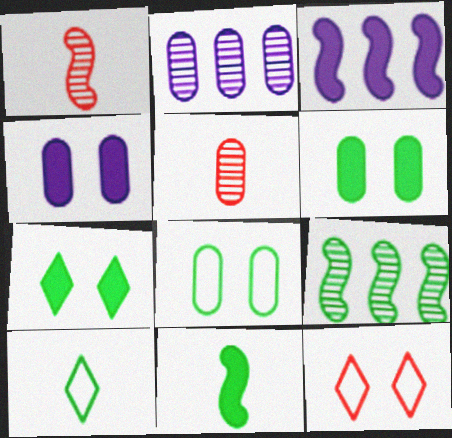[[2, 11, 12], 
[6, 9, 10]]